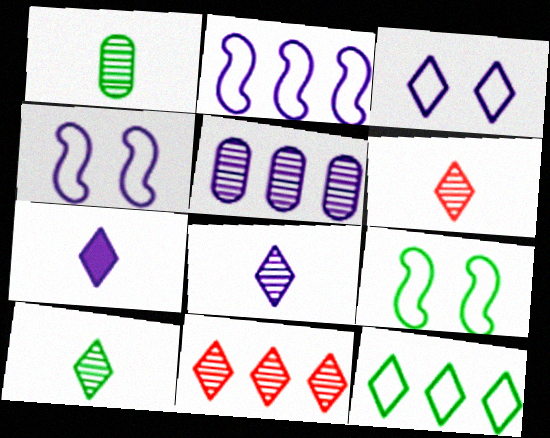[[4, 5, 7], 
[6, 8, 10]]